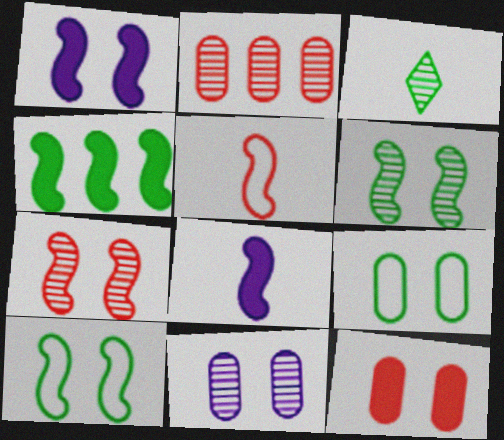[[1, 7, 10], 
[3, 4, 9], 
[9, 11, 12]]